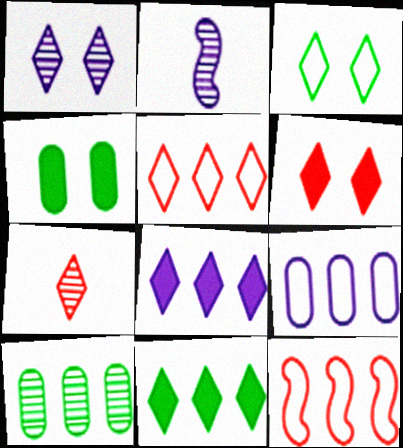[[1, 3, 6], 
[2, 4, 5], 
[3, 7, 8], 
[5, 6, 7], 
[8, 10, 12]]